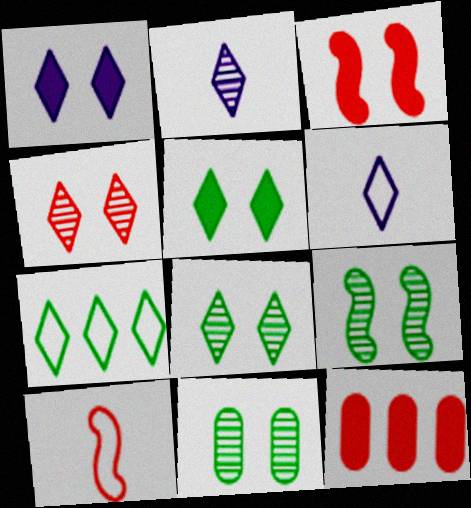[[4, 10, 12], 
[6, 9, 12], 
[8, 9, 11]]